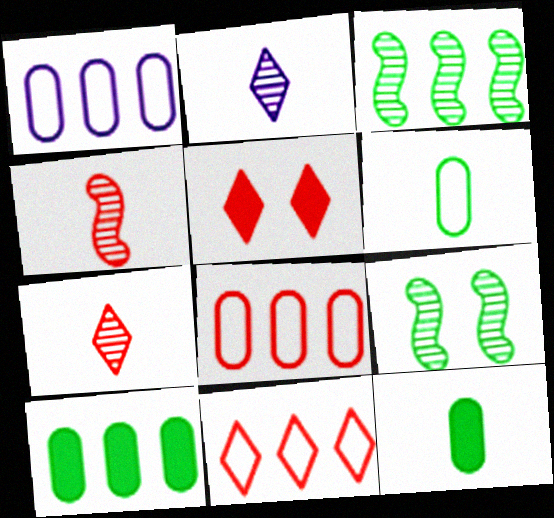[[4, 5, 8], 
[5, 7, 11]]